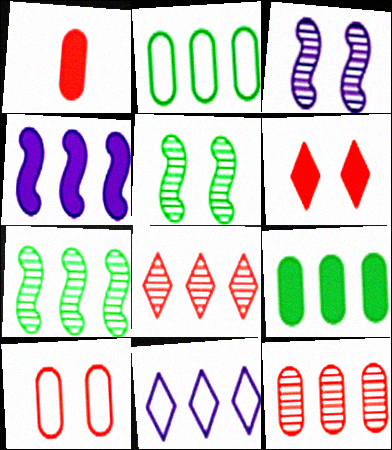[[1, 5, 11], 
[1, 10, 12], 
[2, 4, 8]]